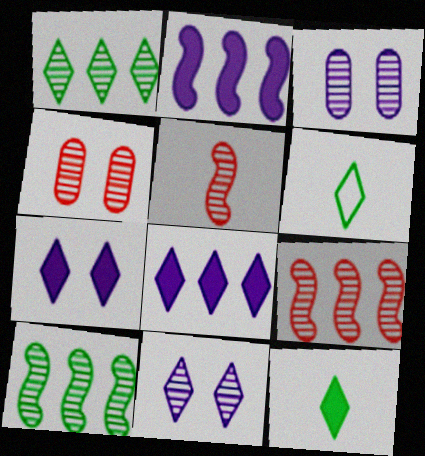[[1, 3, 5], 
[2, 4, 6]]